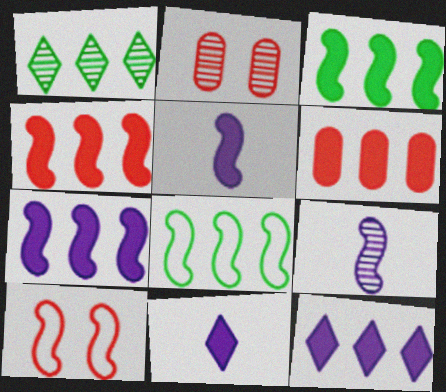[[1, 2, 9], 
[2, 8, 11], 
[3, 4, 7], 
[3, 6, 12], 
[3, 9, 10]]